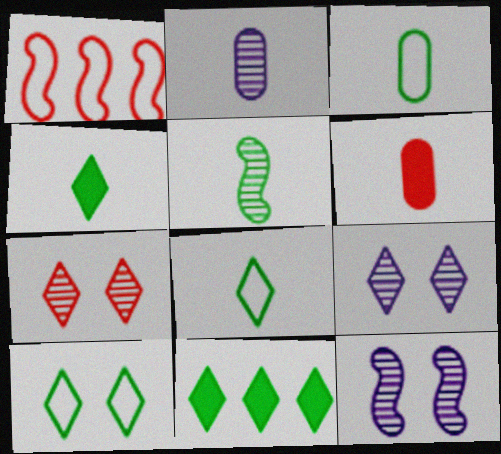[[1, 6, 7], 
[2, 3, 6], 
[3, 4, 5]]